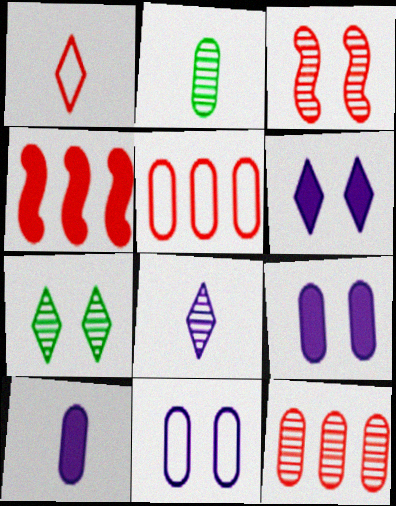[[2, 5, 9]]